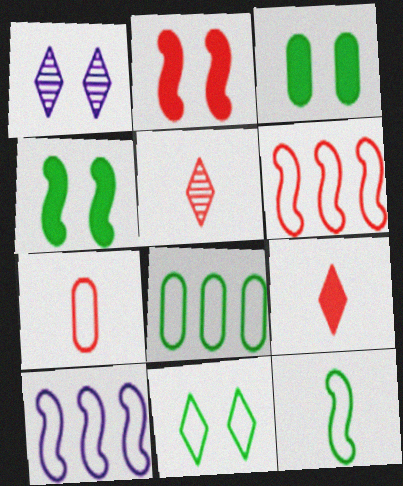[[3, 5, 10], 
[7, 10, 11], 
[8, 11, 12]]